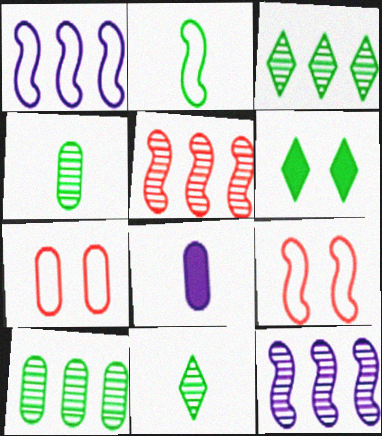[[1, 2, 9], 
[2, 6, 10], 
[3, 8, 9], 
[7, 8, 10]]